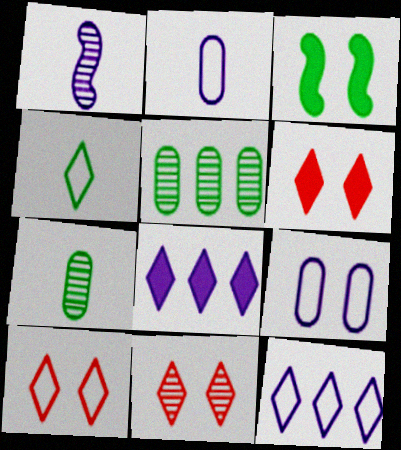[[1, 5, 11], 
[1, 8, 9], 
[3, 4, 5], 
[3, 9, 11], 
[4, 8, 11], 
[4, 10, 12], 
[6, 10, 11]]